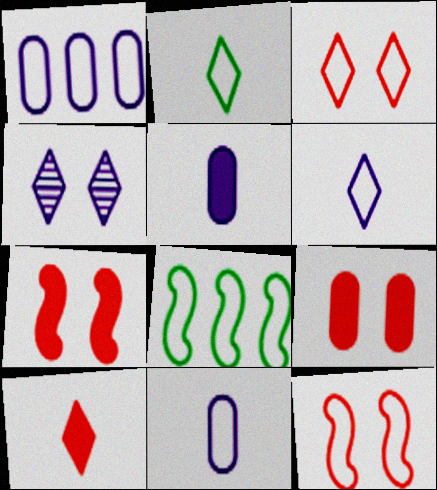[[1, 2, 12], 
[3, 8, 11]]